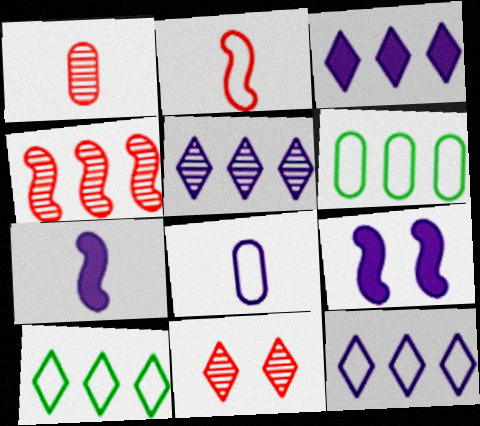[[1, 4, 11], 
[1, 9, 10], 
[3, 4, 6], 
[3, 5, 12], 
[5, 8, 9], 
[6, 7, 11]]